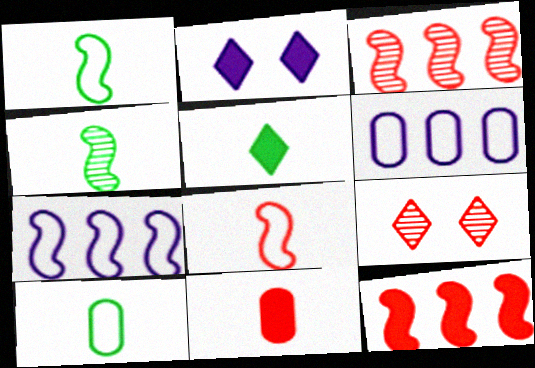[[2, 3, 10], 
[4, 5, 10]]